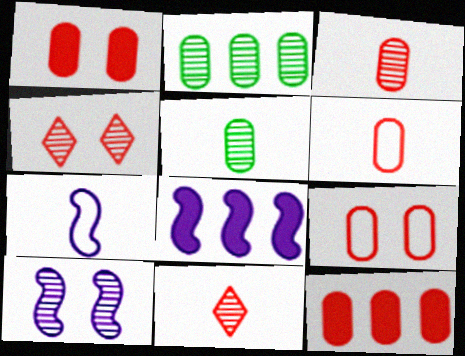[[2, 10, 11], 
[3, 9, 12], 
[7, 8, 10]]